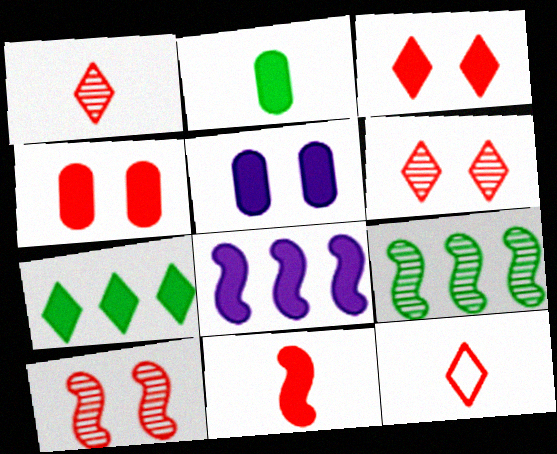[[2, 3, 8], 
[5, 7, 11], 
[5, 9, 12]]